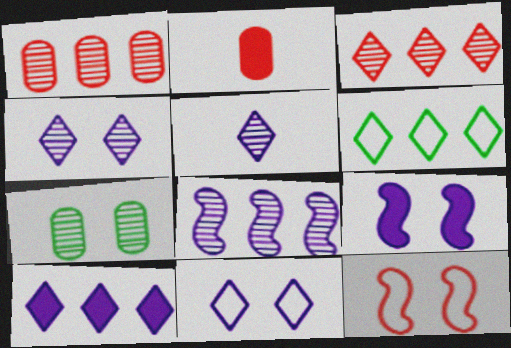[[2, 3, 12], 
[3, 6, 10], 
[5, 10, 11]]